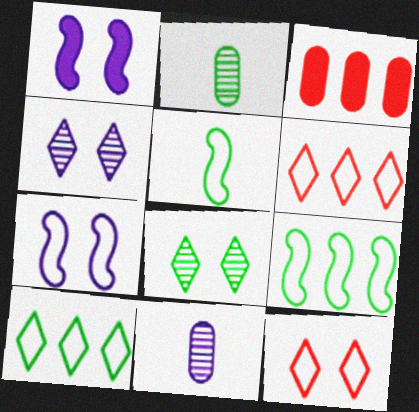[[1, 2, 6], 
[3, 4, 5]]